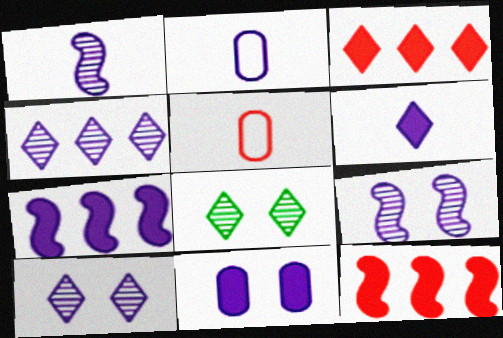[[1, 2, 6], 
[2, 7, 10], 
[2, 8, 12], 
[5, 7, 8], 
[6, 7, 11]]